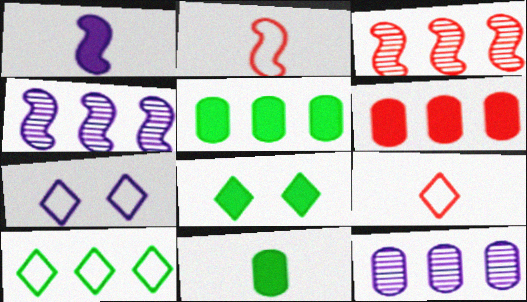[[1, 6, 8], 
[1, 7, 12], 
[2, 8, 12], 
[3, 7, 11], 
[4, 6, 10], 
[7, 9, 10]]